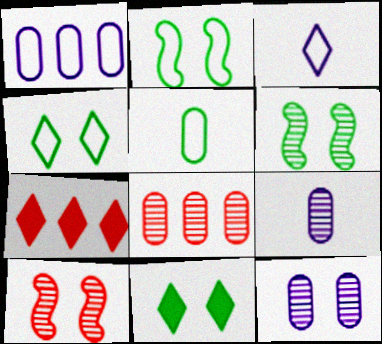[[2, 7, 9]]